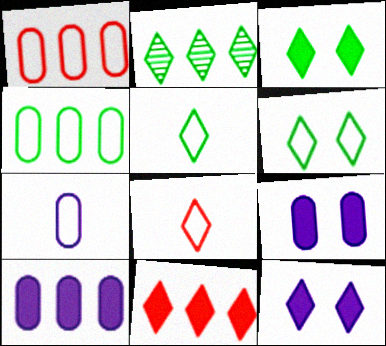[[2, 3, 5], 
[2, 8, 12]]